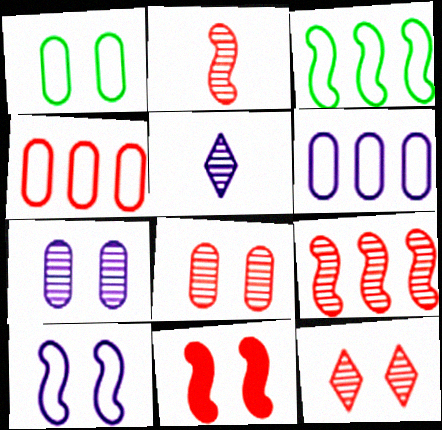[]